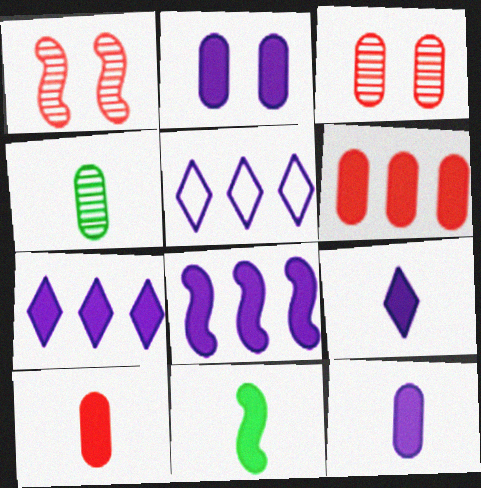[[2, 8, 9], 
[3, 5, 11], 
[9, 10, 11]]